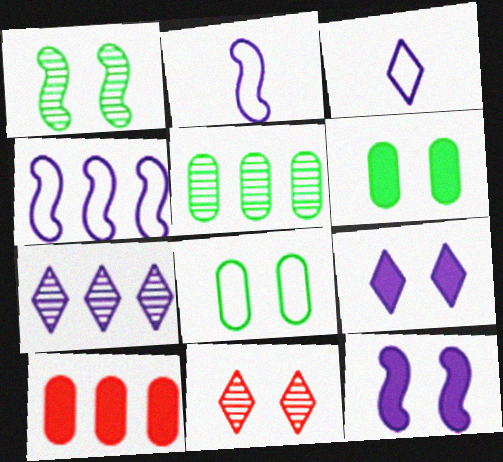[[1, 3, 10], 
[3, 7, 9], 
[8, 11, 12]]